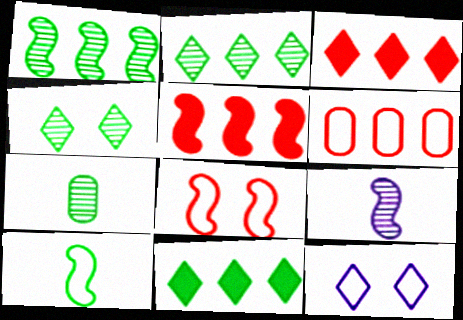[[1, 4, 7], 
[5, 7, 12], 
[6, 10, 12]]